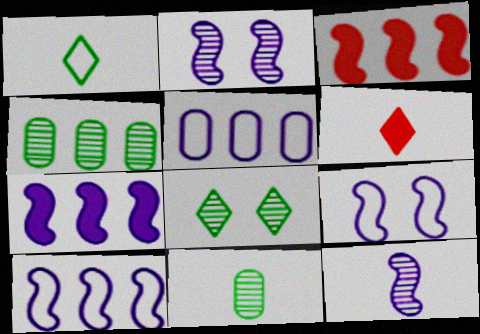[[4, 6, 9], 
[7, 9, 12]]